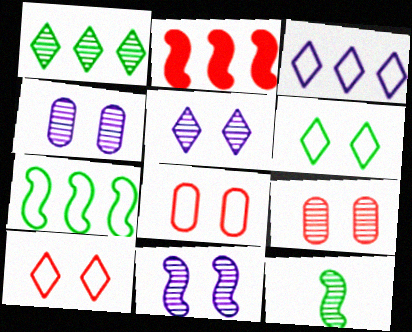[[4, 5, 11]]